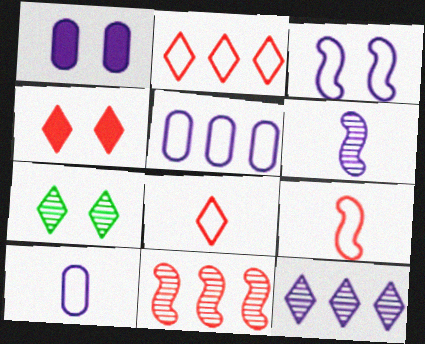[]